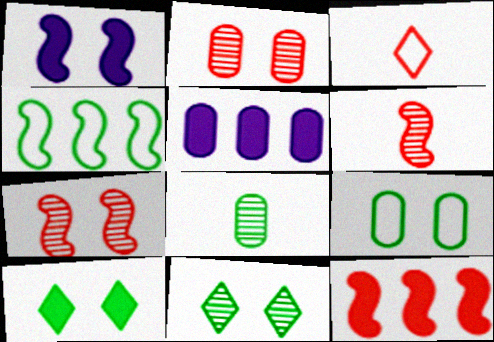[[1, 4, 6], 
[2, 3, 12], 
[4, 8, 10]]